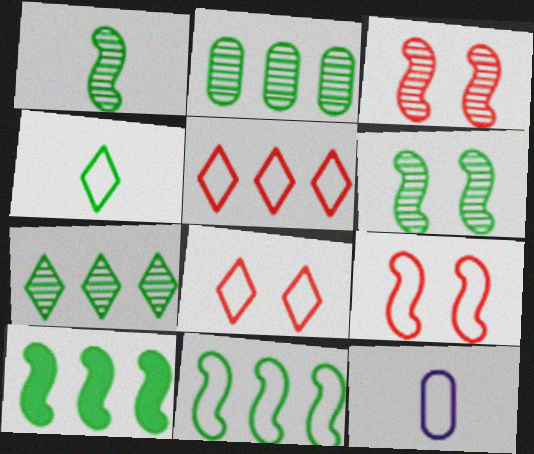[[8, 11, 12]]